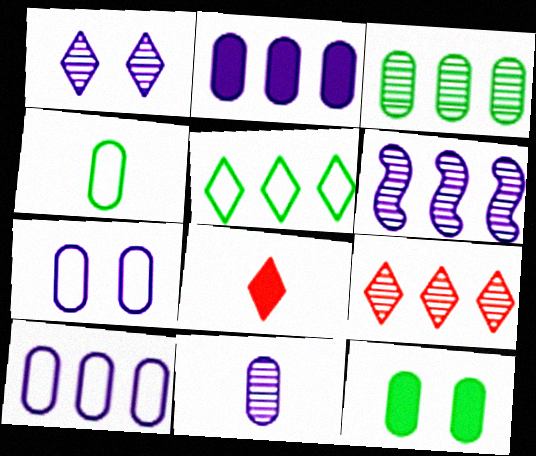[[1, 5, 8], 
[1, 6, 11], 
[2, 7, 11], 
[3, 4, 12], 
[3, 6, 9]]